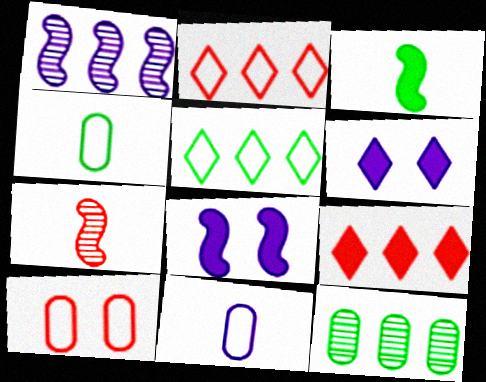[[1, 6, 11], 
[7, 9, 10]]